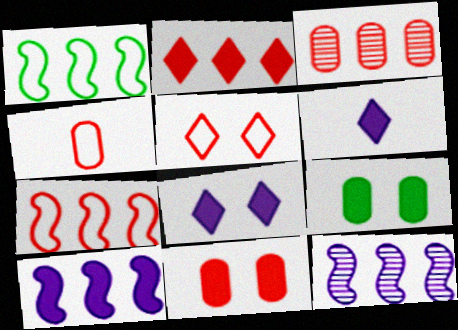[[2, 3, 7], 
[3, 4, 11], 
[4, 5, 7]]